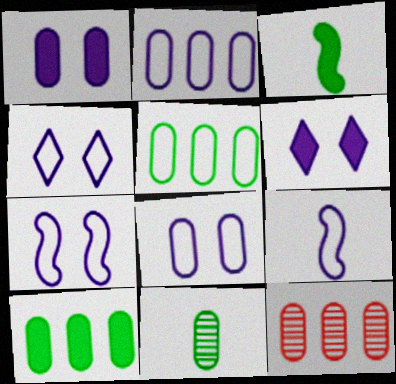[[2, 4, 9], 
[2, 10, 12], 
[3, 4, 12], 
[4, 7, 8]]